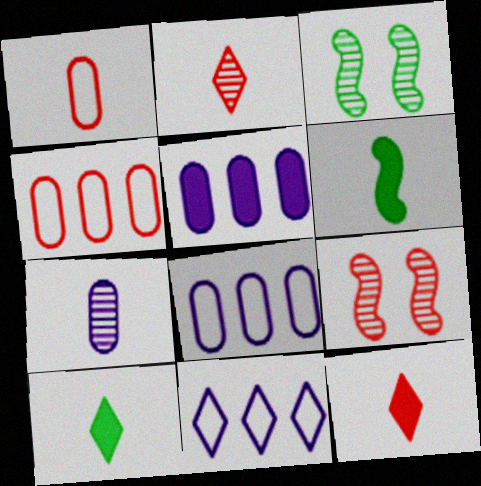[[3, 8, 12], 
[4, 9, 12], 
[8, 9, 10]]